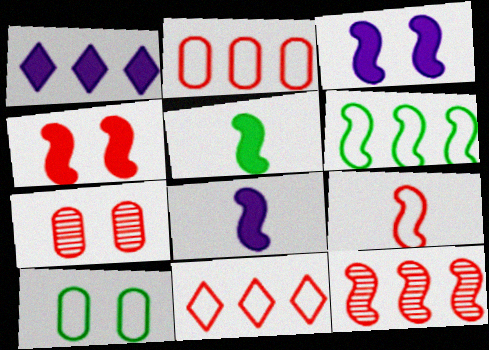[[4, 9, 12]]